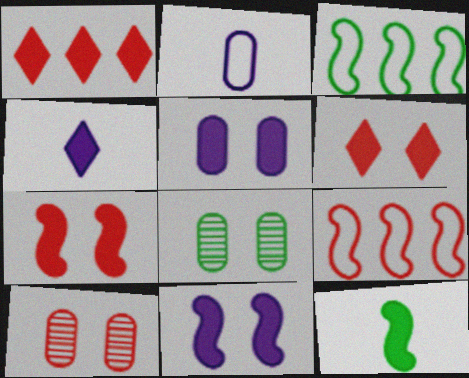[[1, 5, 12], 
[3, 4, 10], 
[4, 8, 9]]